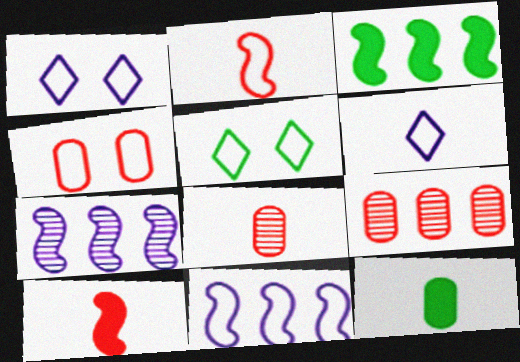[[1, 3, 8]]